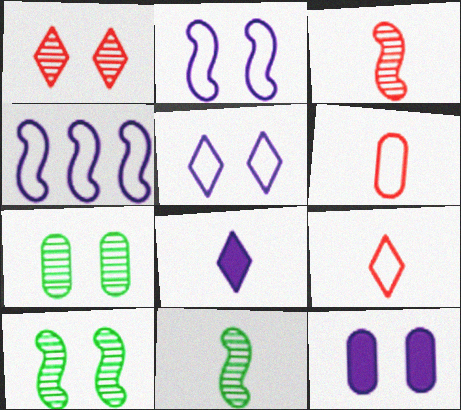[[6, 8, 11]]